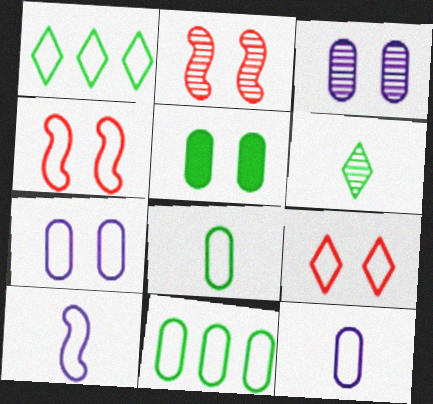[[1, 4, 12], 
[9, 10, 11]]